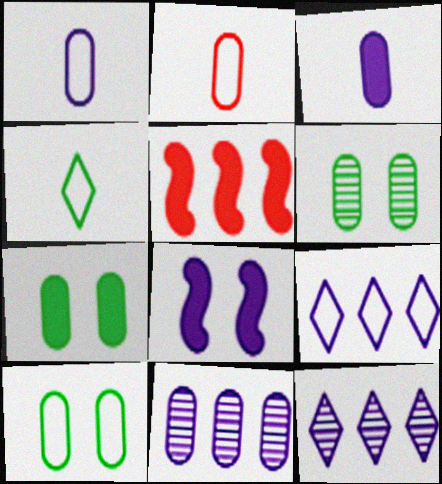[[1, 8, 12], 
[2, 7, 11], 
[6, 7, 10]]